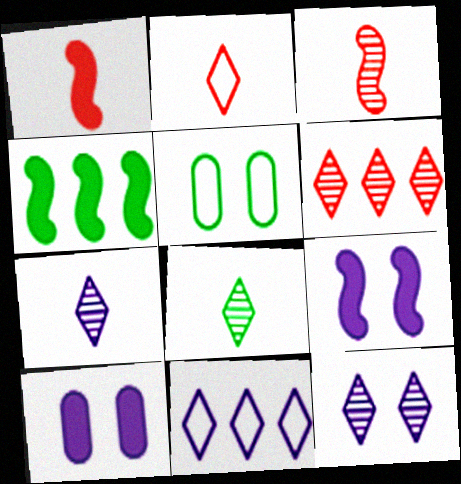[[1, 4, 9], 
[4, 5, 8], 
[6, 8, 12]]